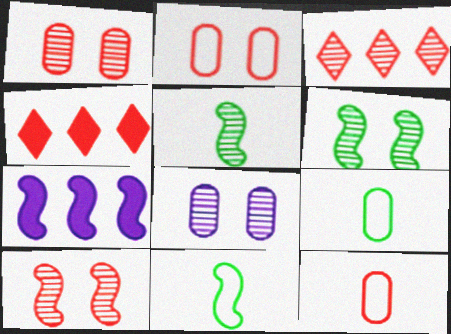[[3, 5, 8], 
[4, 8, 11], 
[4, 10, 12], 
[7, 10, 11]]